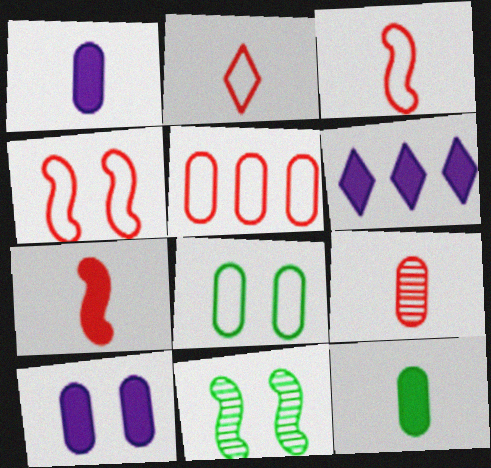[[2, 4, 5], 
[2, 7, 9]]